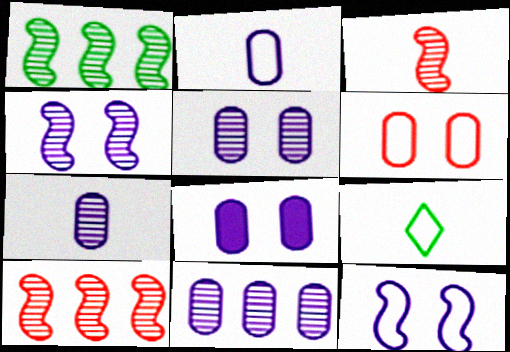[[1, 3, 4], 
[2, 8, 11], 
[5, 7, 11], 
[8, 9, 10]]